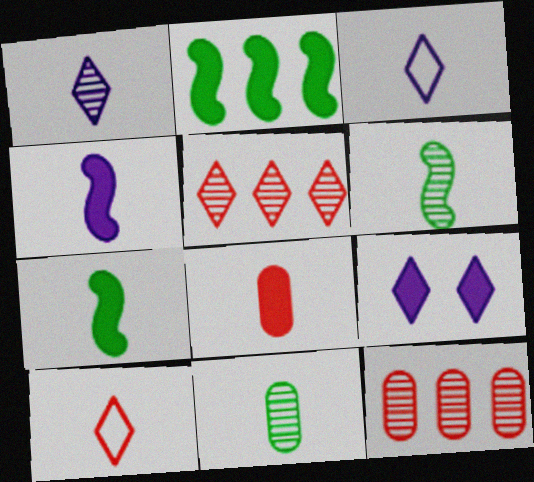[[2, 8, 9], 
[3, 6, 8], 
[4, 10, 11]]